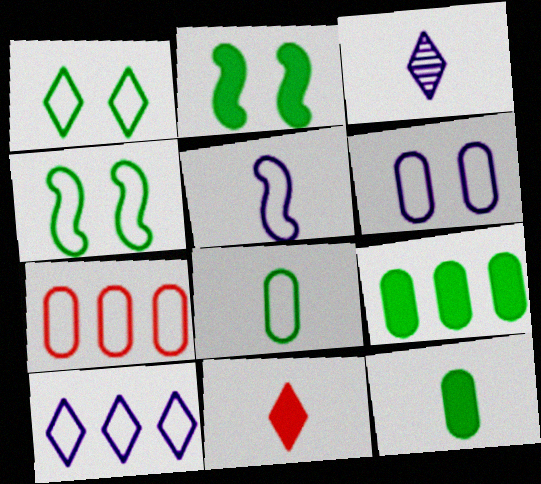[[1, 5, 7], 
[2, 3, 7], 
[5, 6, 10], 
[6, 7, 8]]